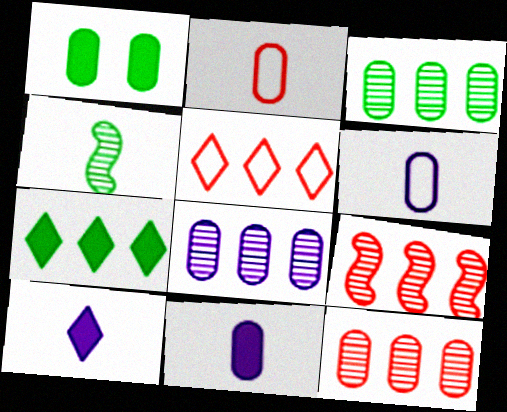[[1, 2, 8], 
[1, 6, 12], 
[2, 4, 10], 
[3, 8, 12]]